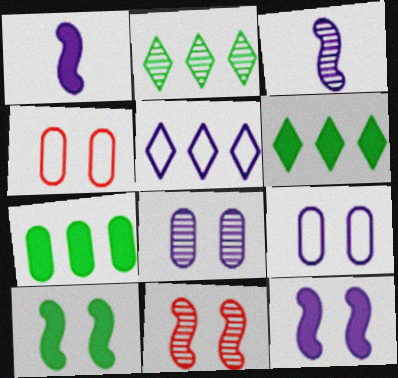[[1, 2, 4], 
[1, 5, 8], 
[3, 4, 6]]